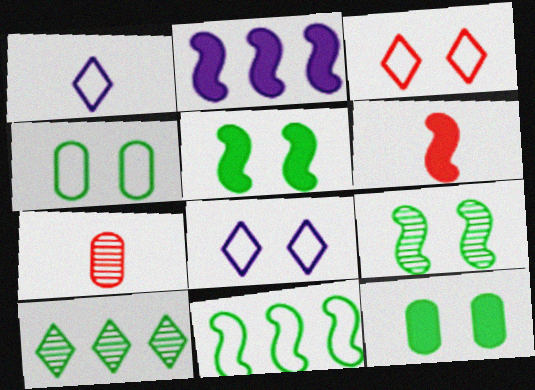[[2, 5, 6]]